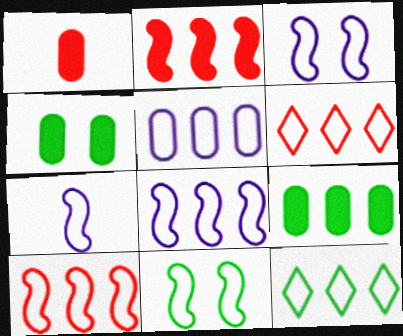[[3, 7, 8], 
[5, 10, 12], 
[7, 10, 11]]